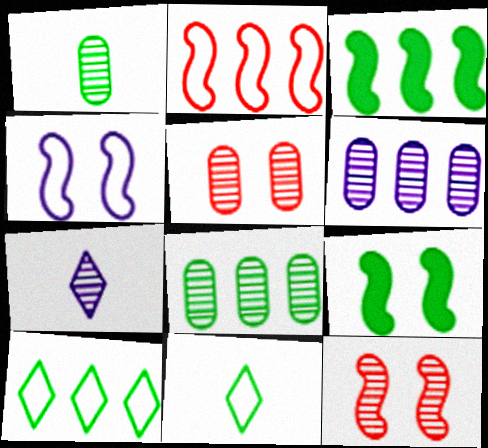[[1, 5, 6], 
[1, 9, 10], 
[3, 8, 10], 
[4, 9, 12], 
[7, 8, 12], 
[8, 9, 11]]